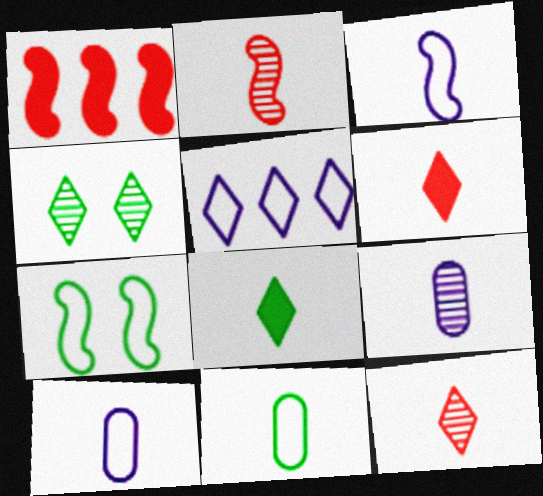[[1, 4, 10], 
[2, 8, 10], 
[4, 5, 6]]